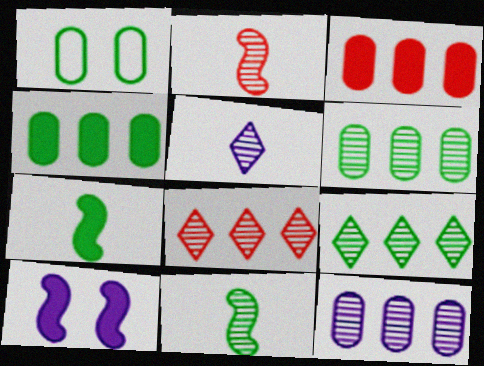[[1, 7, 9]]